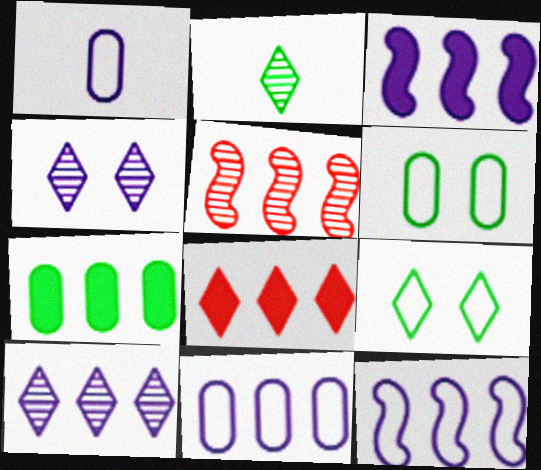[[1, 3, 4], 
[3, 7, 8], 
[3, 10, 11]]